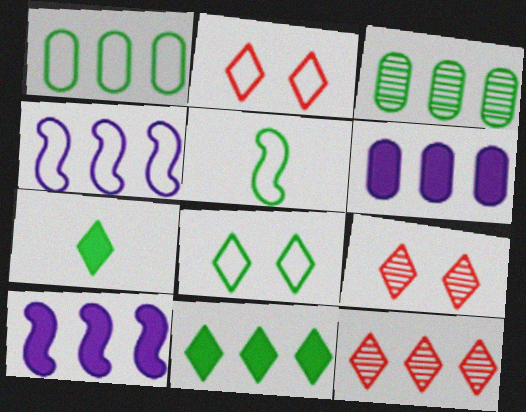[[1, 5, 8], 
[1, 10, 12], 
[5, 6, 9]]